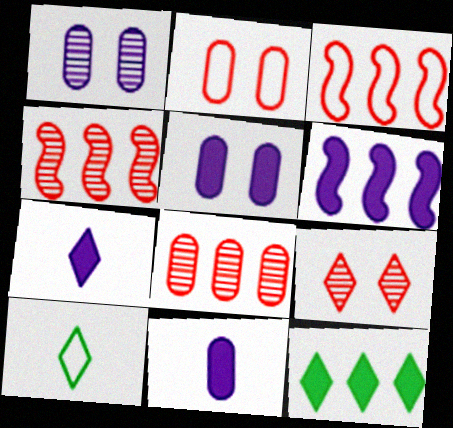[[4, 5, 10], 
[5, 6, 7]]